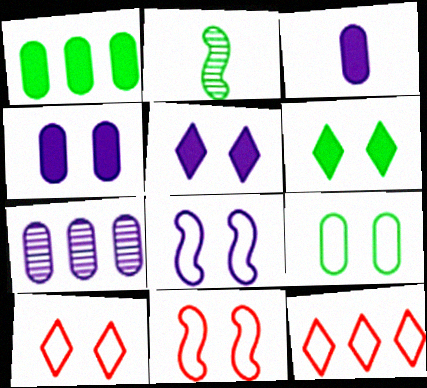[[2, 4, 12], 
[8, 9, 10]]